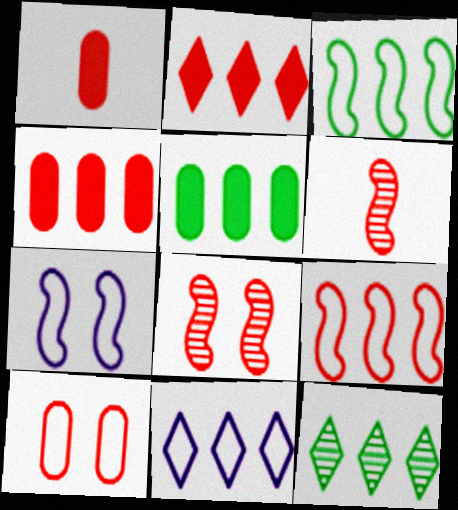[[1, 7, 12], 
[2, 6, 10], 
[2, 11, 12], 
[3, 5, 12]]